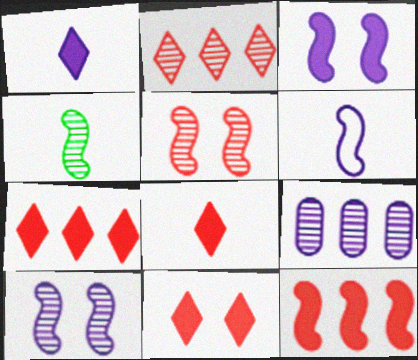[[7, 8, 11]]